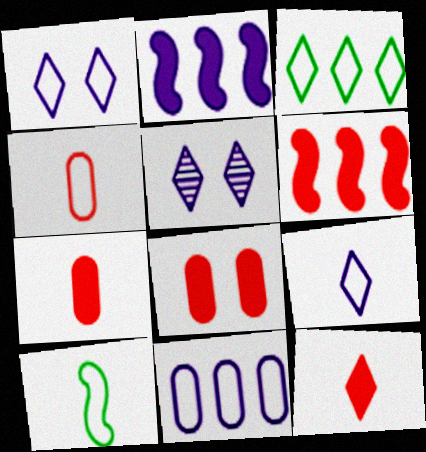[[3, 5, 12], 
[4, 9, 10], 
[6, 8, 12]]